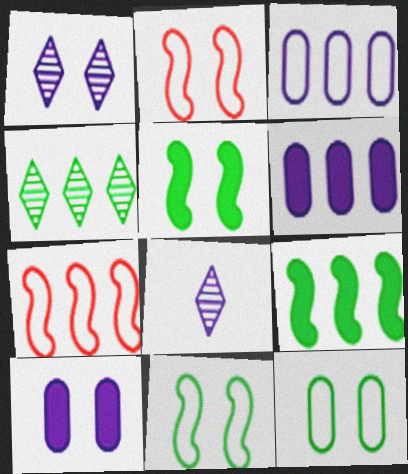[[4, 6, 7]]